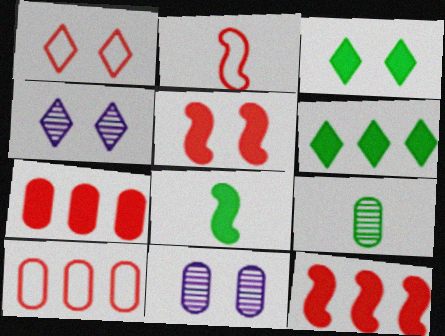[[1, 2, 10], 
[1, 3, 4], 
[2, 6, 11], 
[4, 8, 10]]